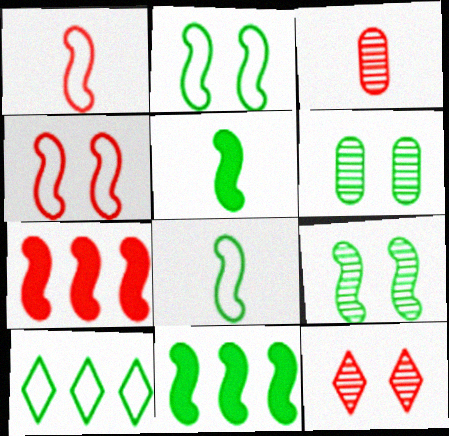[[5, 6, 10], 
[8, 9, 11]]